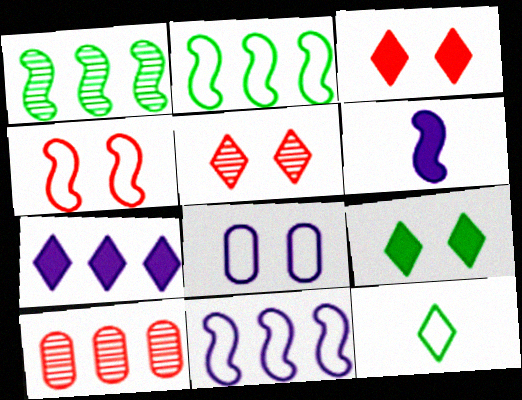[[1, 4, 6], 
[2, 7, 10], 
[5, 7, 12]]